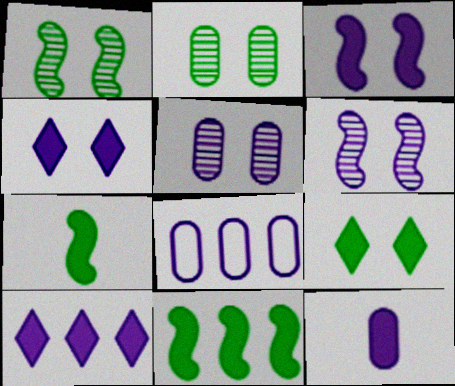[[3, 10, 12], 
[5, 8, 12]]